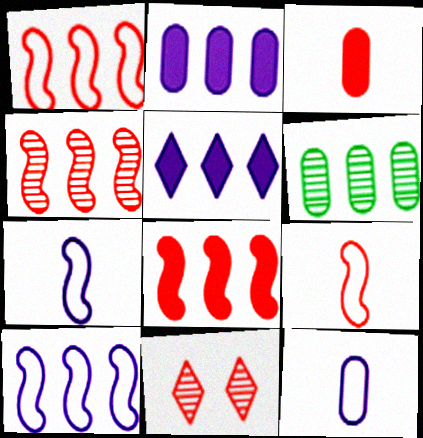[[1, 3, 11], 
[1, 4, 8], 
[1, 5, 6]]